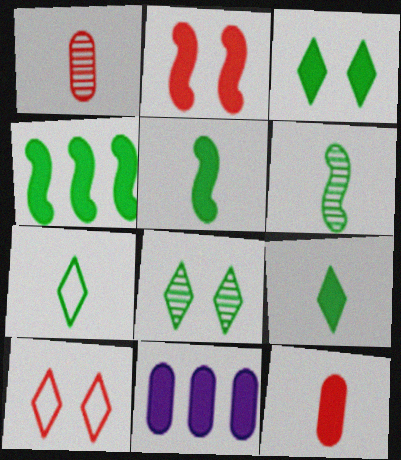[[2, 9, 11], 
[6, 10, 11]]